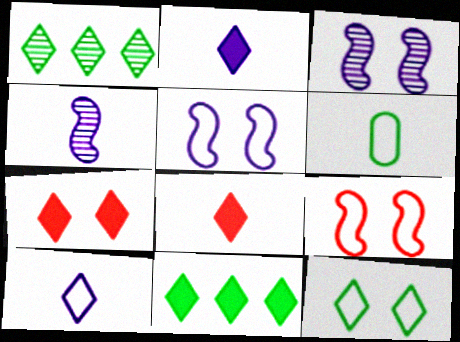[[1, 7, 10], 
[2, 7, 11], 
[4, 6, 8]]